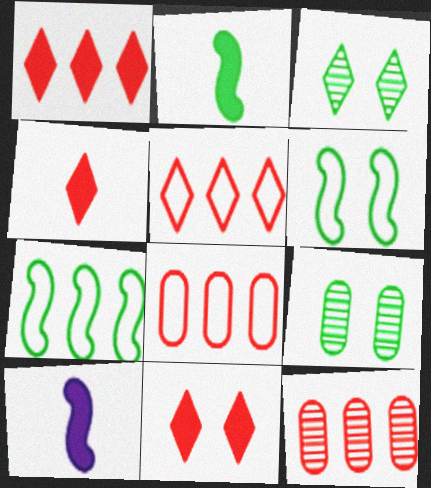[[1, 4, 11], 
[3, 8, 10], 
[5, 9, 10]]